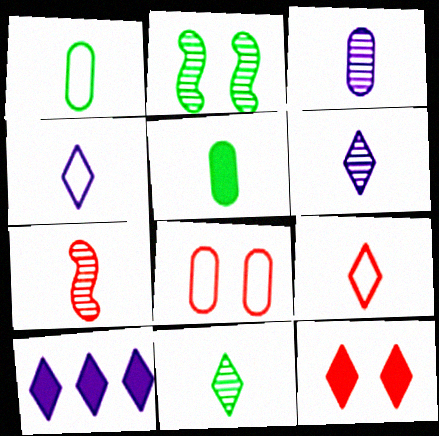[[3, 7, 11], 
[4, 5, 7]]